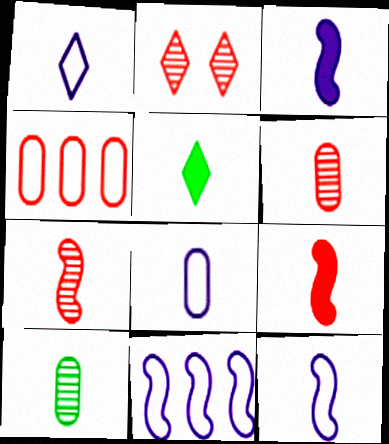[[1, 8, 12], 
[1, 9, 10], 
[2, 4, 9], 
[5, 6, 12], 
[5, 7, 8]]